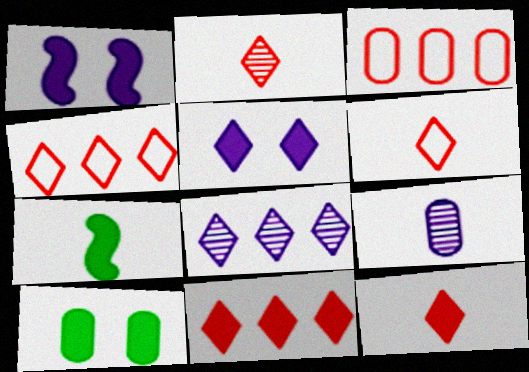[[2, 6, 12], 
[3, 9, 10], 
[6, 7, 9]]